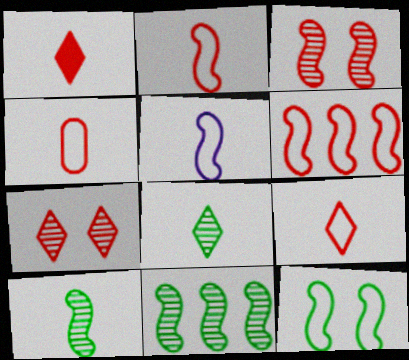[[2, 4, 9], 
[5, 6, 12]]